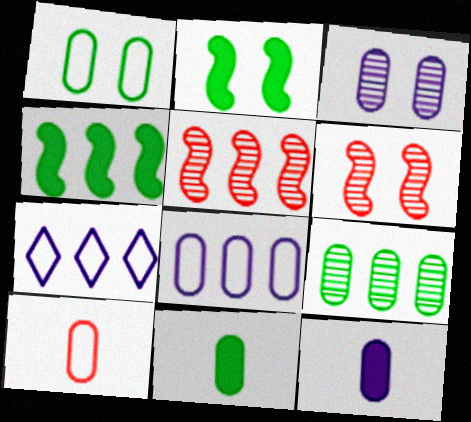[[1, 8, 10], 
[1, 9, 11], 
[3, 8, 12], 
[6, 7, 11]]